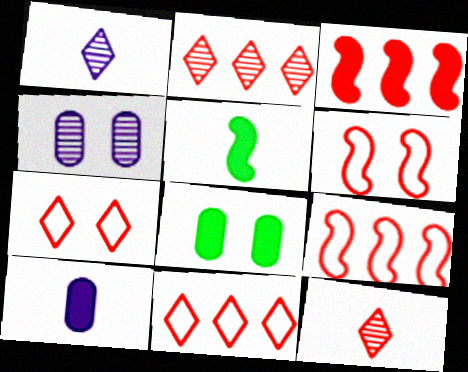[[1, 8, 9], 
[4, 5, 11]]